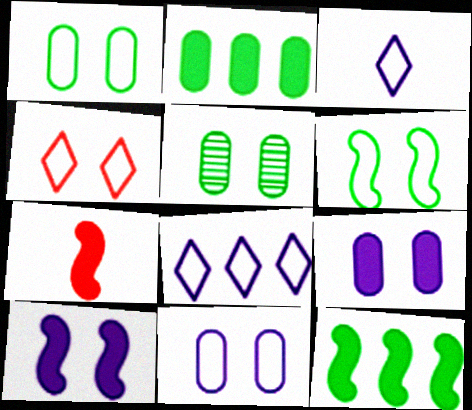[[4, 5, 10], 
[4, 6, 11], 
[5, 7, 8], 
[7, 10, 12]]